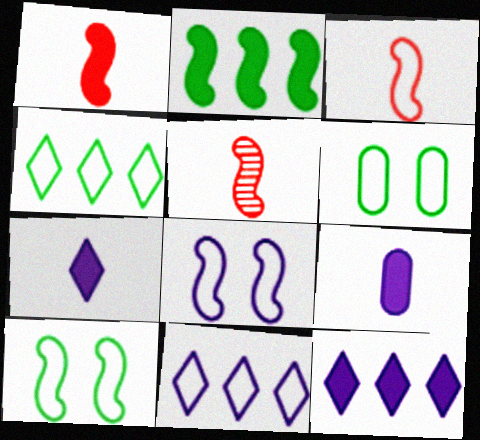[[1, 3, 5], 
[2, 5, 8], 
[3, 6, 11], 
[5, 6, 12]]